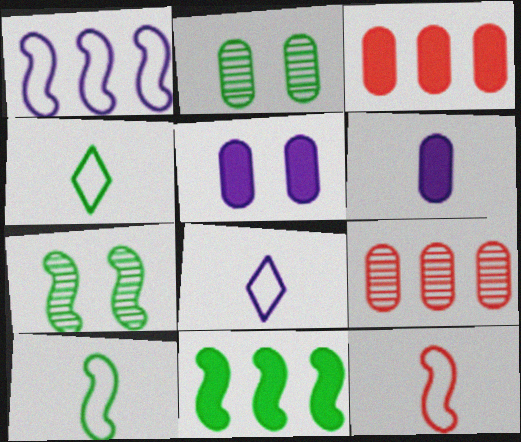[[2, 4, 11], 
[3, 7, 8], 
[7, 10, 11]]